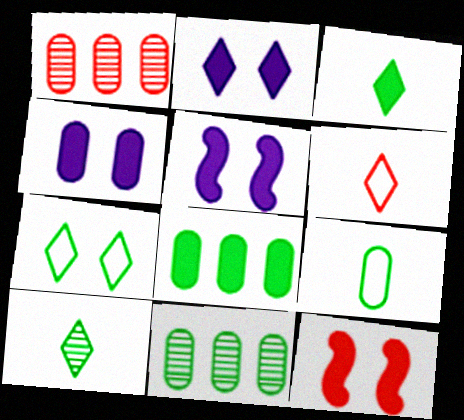[[1, 4, 9], 
[1, 6, 12], 
[2, 4, 5], 
[5, 6, 11]]